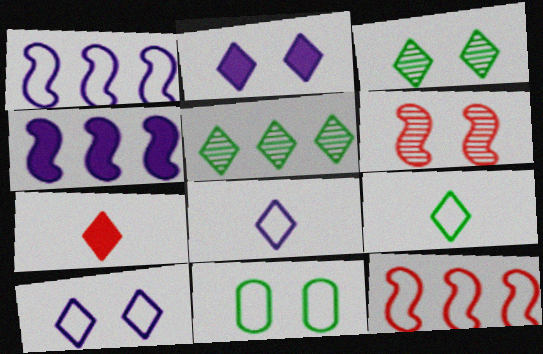[[2, 6, 11], 
[5, 7, 10], 
[8, 11, 12]]